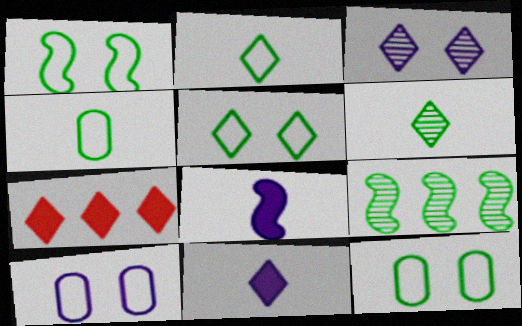[[1, 5, 12], 
[2, 3, 7]]